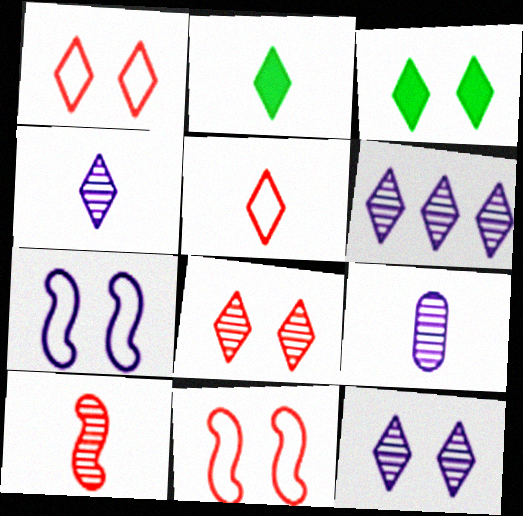[[1, 2, 6], 
[1, 3, 12], 
[2, 4, 5], 
[3, 5, 6], 
[4, 6, 12]]